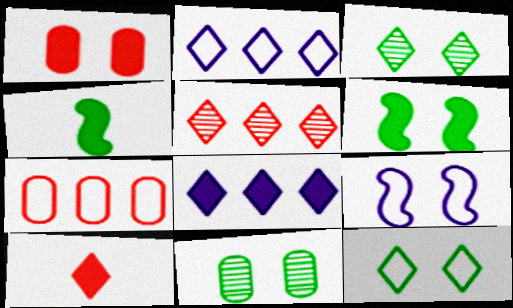[[1, 3, 9], 
[1, 4, 8], 
[2, 3, 10], 
[6, 11, 12]]